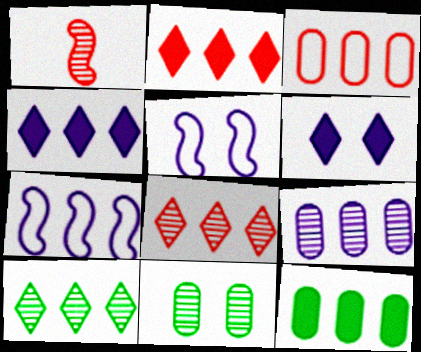[[3, 9, 12], 
[4, 7, 9], 
[7, 8, 12]]